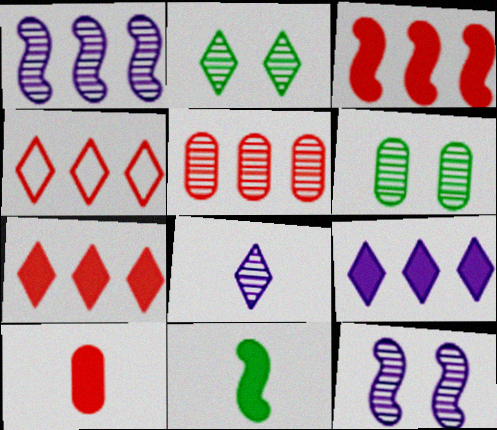[[3, 4, 5]]